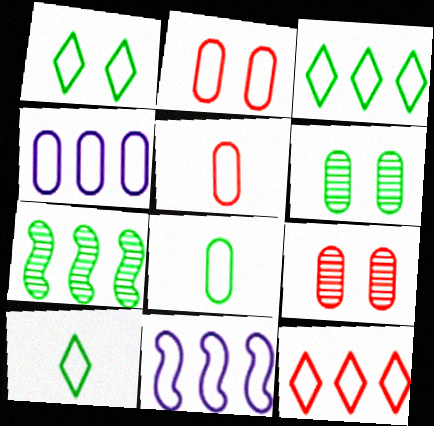[[1, 3, 10], 
[1, 5, 11], 
[2, 4, 8], 
[2, 10, 11]]